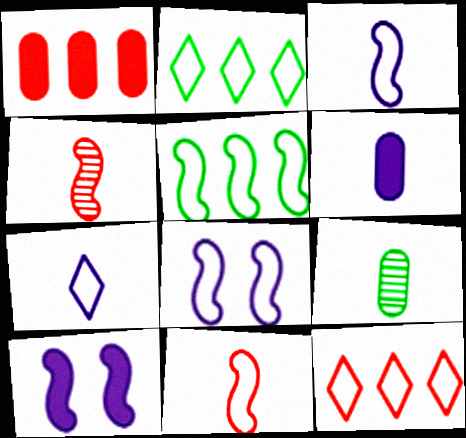[[4, 5, 10], 
[5, 8, 11], 
[9, 10, 12]]